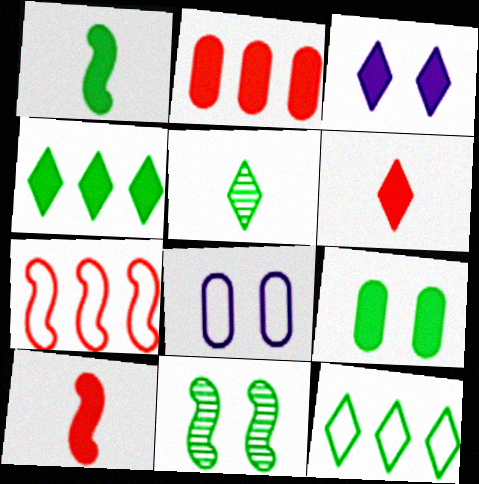[[1, 2, 3], 
[1, 4, 9], 
[3, 4, 6]]